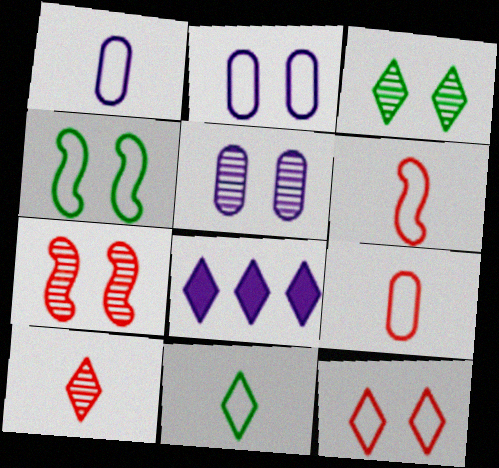[[1, 6, 11], 
[2, 4, 12], 
[3, 5, 7]]